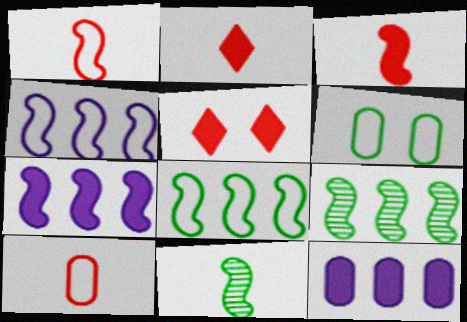[]